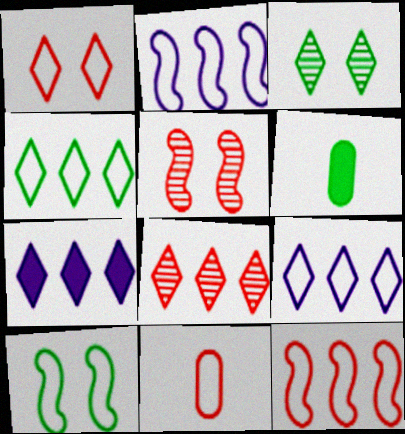[[1, 11, 12], 
[4, 7, 8], 
[5, 6, 9], 
[9, 10, 11]]